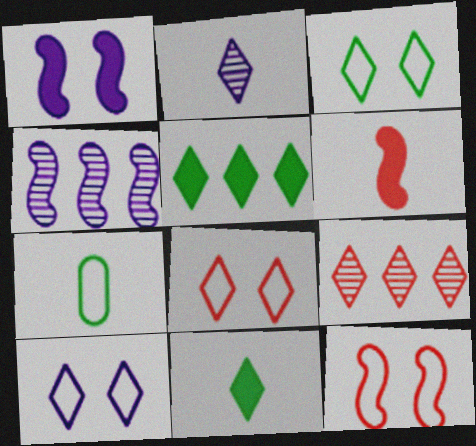[[1, 7, 9], 
[2, 5, 8], 
[2, 6, 7], 
[3, 8, 10], 
[9, 10, 11]]